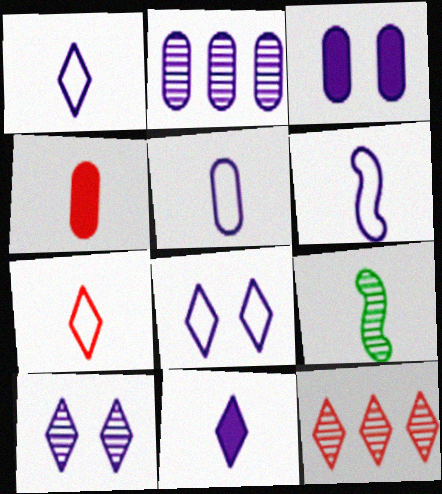[[1, 4, 9], 
[1, 5, 6], 
[2, 3, 5]]